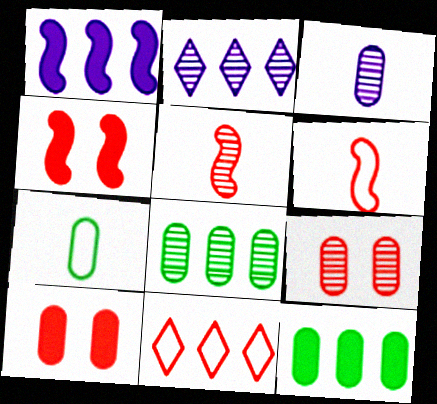[[1, 8, 11], 
[2, 4, 7], 
[3, 8, 9], 
[5, 10, 11]]